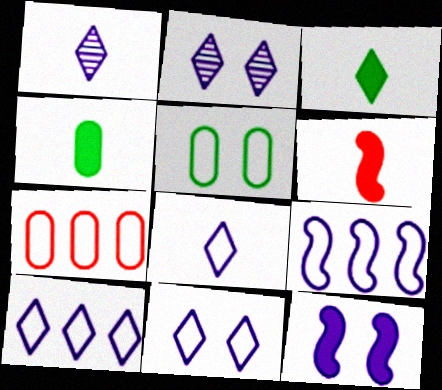[[8, 10, 11]]